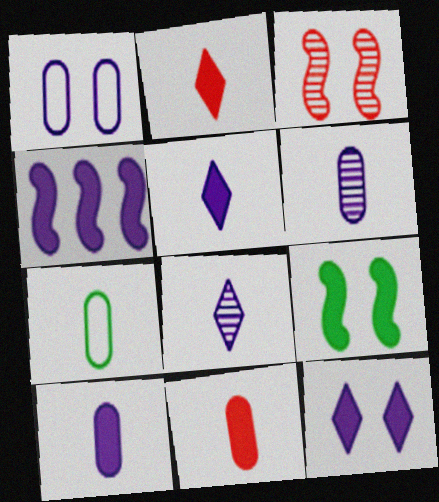[[1, 4, 8], 
[4, 10, 12], 
[6, 7, 11]]